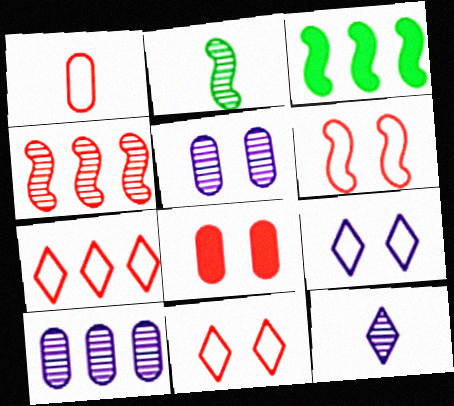[[1, 6, 7], 
[3, 7, 10]]